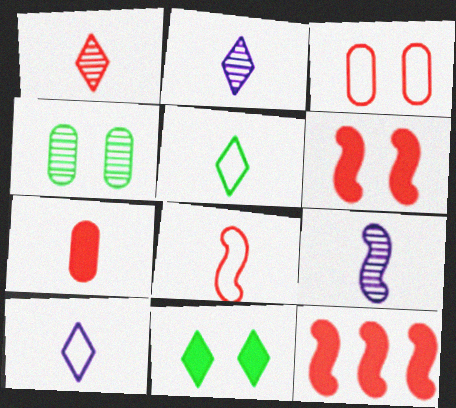[[1, 3, 12], 
[1, 7, 8], 
[4, 10, 12], 
[5, 7, 9]]